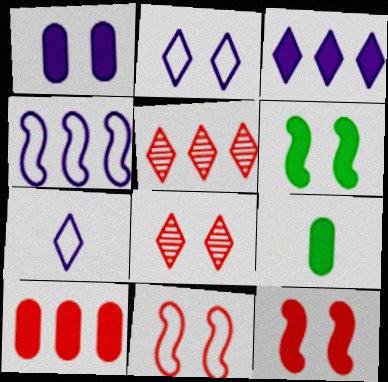[[1, 9, 10], 
[3, 9, 12], 
[4, 8, 9]]